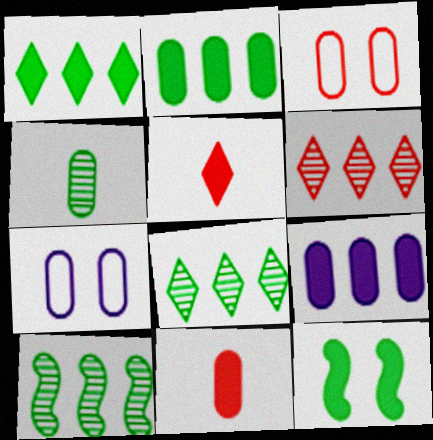[[3, 4, 9], 
[5, 7, 10], 
[5, 9, 12]]